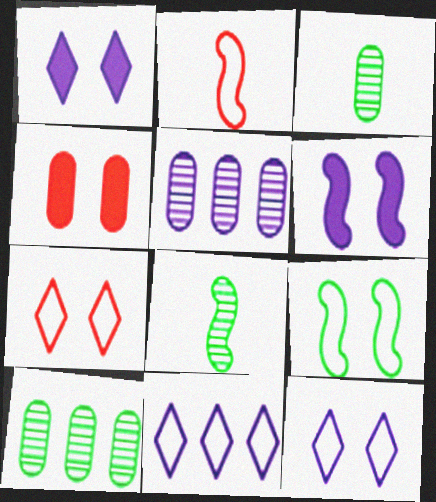[[1, 2, 10], 
[4, 8, 11]]